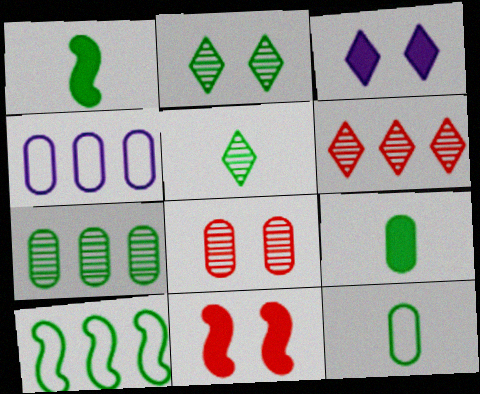[[1, 5, 12], 
[2, 9, 10], 
[4, 5, 11], 
[4, 8, 9]]